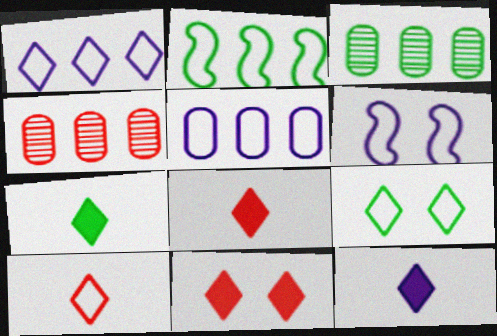[[1, 9, 10], 
[3, 6, 8], 
[4, 6, 7], 
[7, 8, 12]]